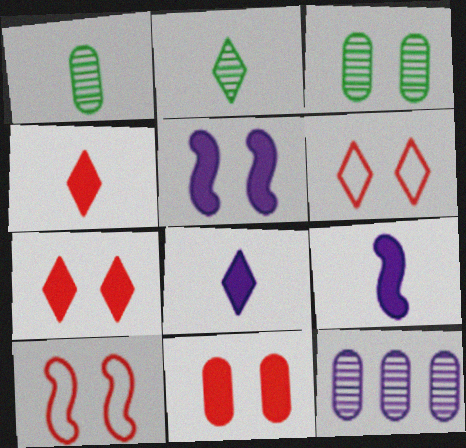[[3, 5, 6]]